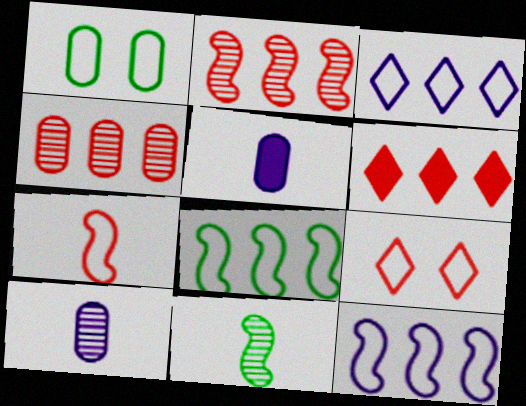[[1, 3, 7], 
[1, 4, 5]]